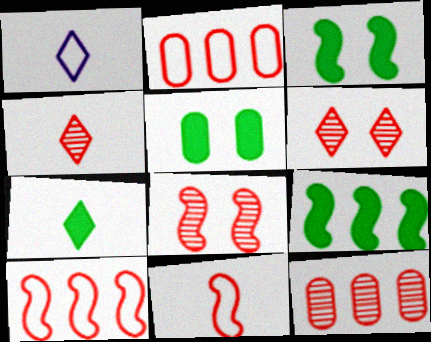[[1, 3, 12], 
[1, 4, 7], 
[4, 8, 12], 
[5, 7, 9]]